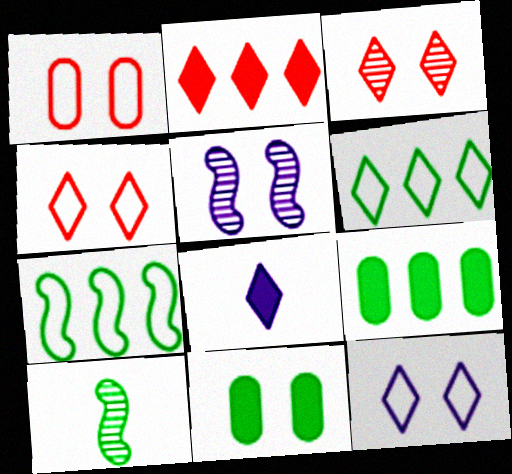[[3, 6, 8], 
[4, 5, 11], 
[6, 10, 11]]